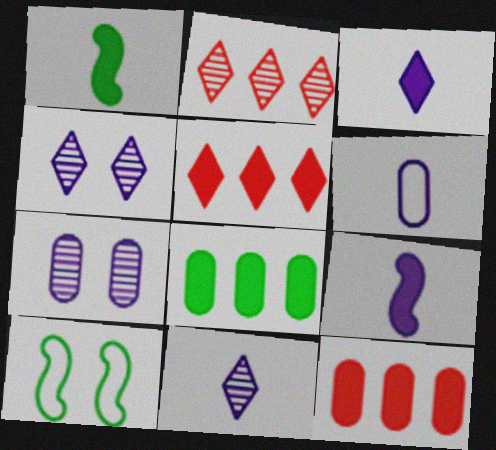[[6, 9, 11], 
[10, 11, 12]]